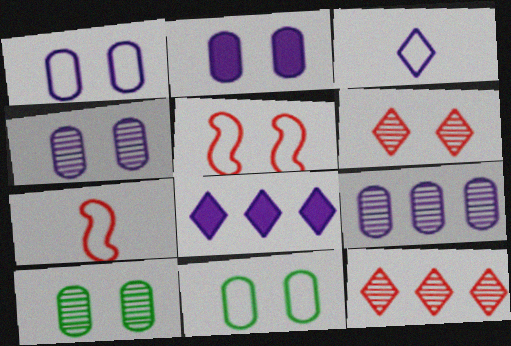[[1, 2, 4], 
[7, 8, 10]]